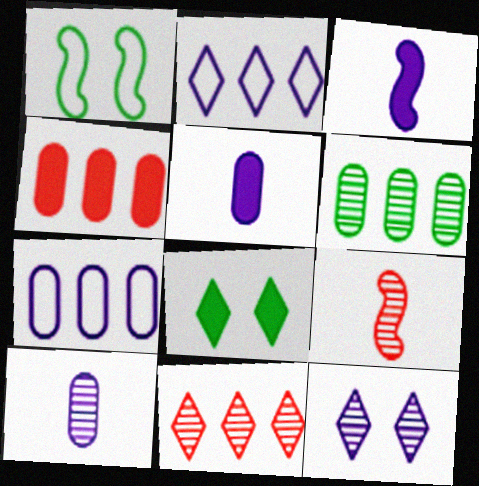[[1, 5, 11], 
[3, 4, 8], 
[3, 7, 12], 
[4, 6, 7], 
[6, 9, 12], 
[7, 8, 9]]